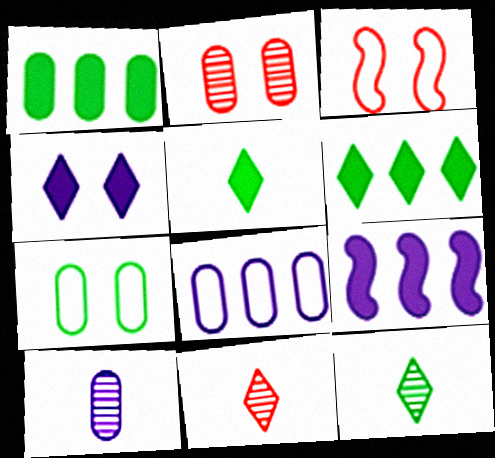[[3, 6, 10], 
[7, 9, 11]]